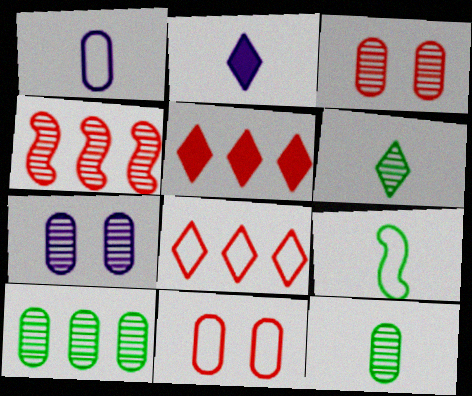[[4, 6, 7], 
[5, 7, 9]]